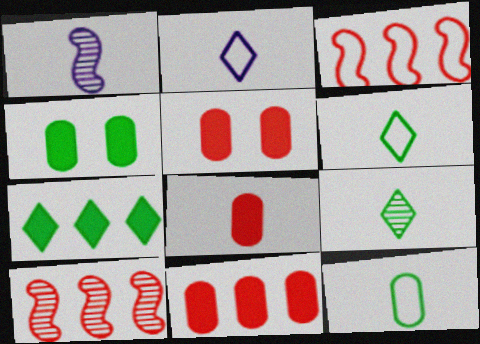[[1, 6, 8], 
[2, 4, 10], 
[5, 8, 11]]